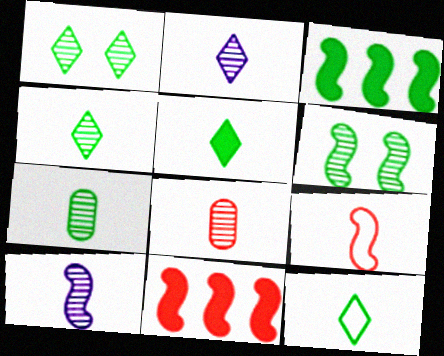[[4, 5, 12], 
[4, 8, 10]]